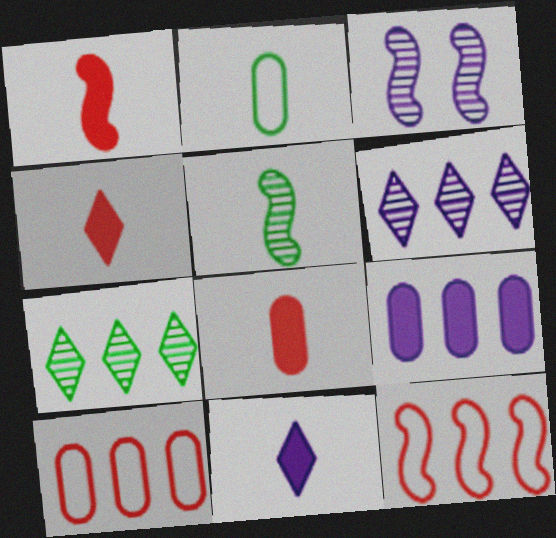[[1, 4, 8], 
[7, 9, 12]]